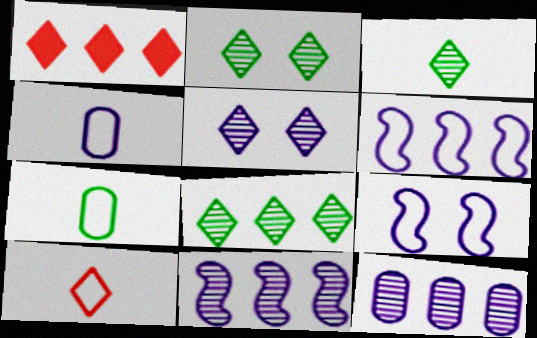[[2, 3, 8]]